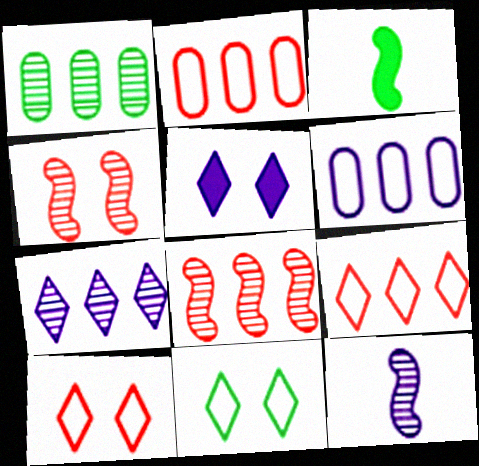[[1, 3, 11], 
[1, 7, 8], 
[5, 6, 12]]